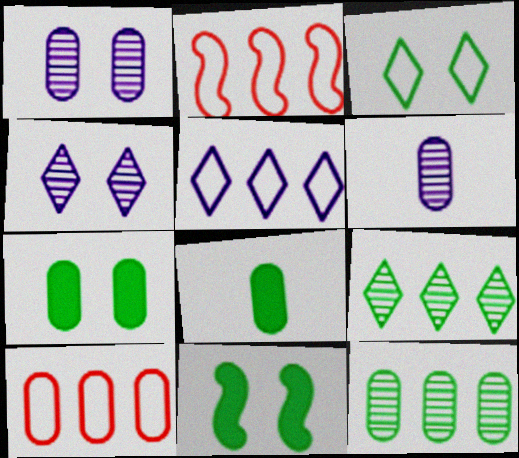[[1, 8, 10], 
[2, 4, 8], 
[6, 7, 10]]